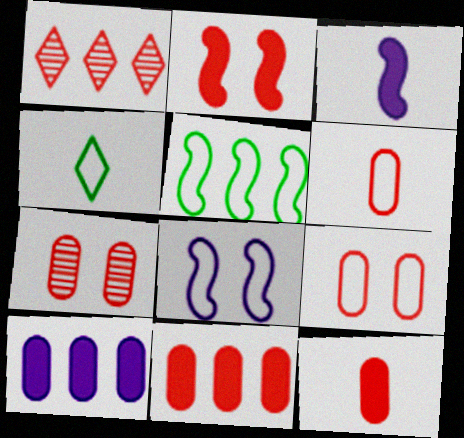[[1, 2, 6], 
[1, 5, 10], 
[6, 7, 11]]